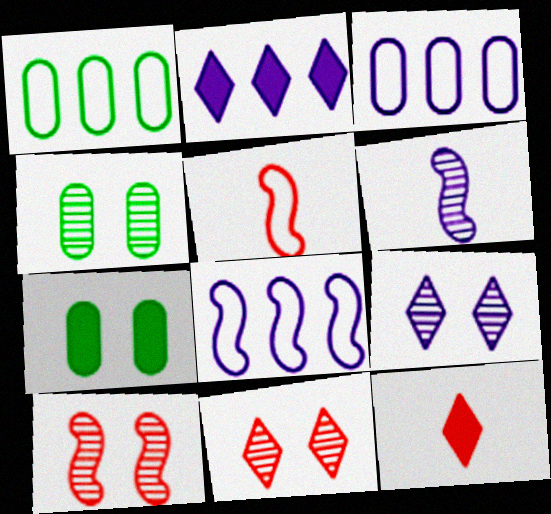[[2, 4, 5], 
[4, 8, 12], 
[4, 9, 10]]